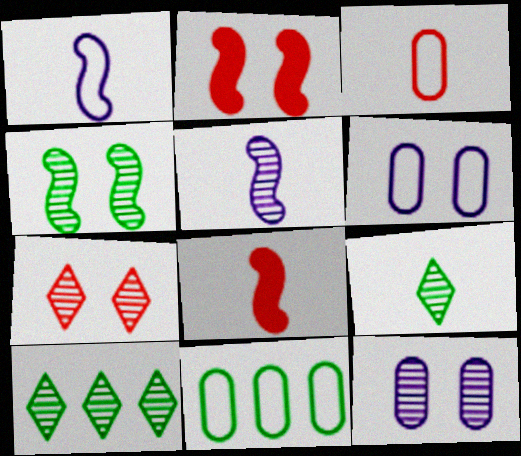[[3, 6, 11], 
[4, 7, 12], 
[6, 8, 10]]